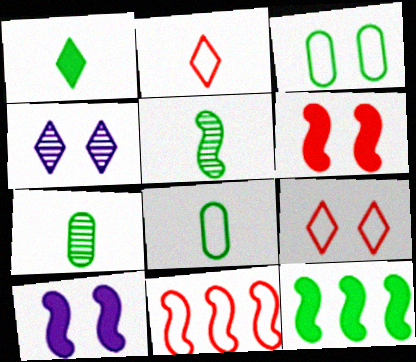[[1, 5, 8], 
[3, 4, 6], 
[5, 10, 11]]